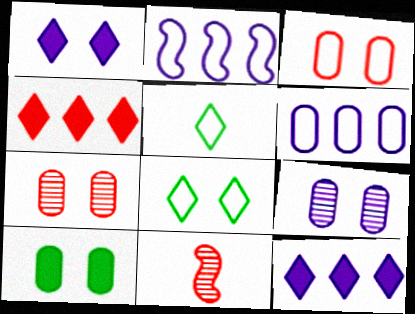[[2, 3, 5], 
[3, 4, 11], 
[3, 9, 10]]